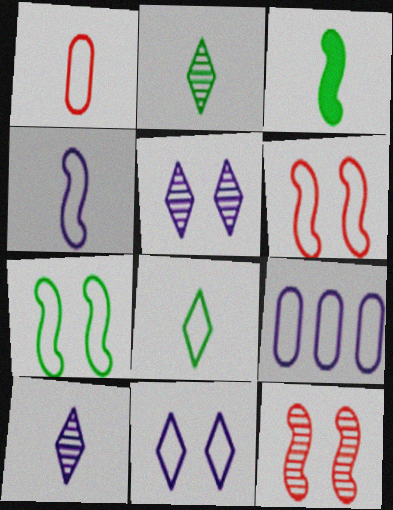[[1, 3, 10], 
[1, 4, 8], 
[4, 9, 11], 
[6, 8, 9]]